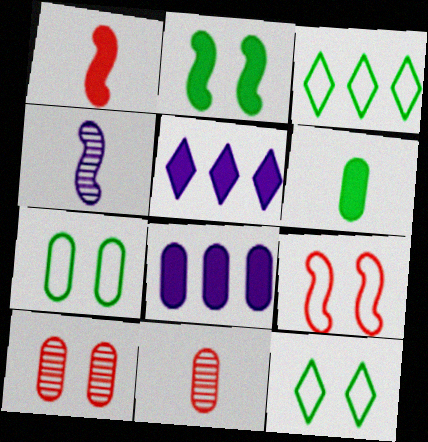[[7, 8, 11]]